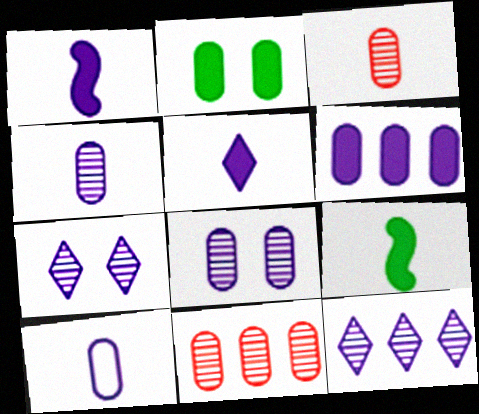[[2, 10, 11], 
[6, 8, 10]]